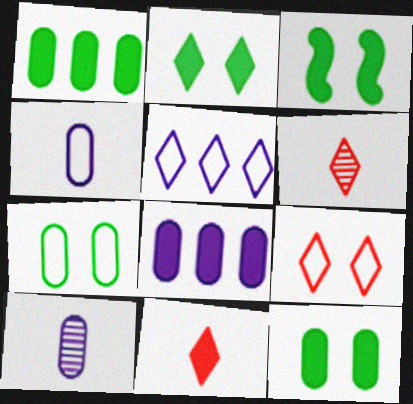[[2, 3, 12], 
[2, 5, 6], 
[3, 8, 11]]